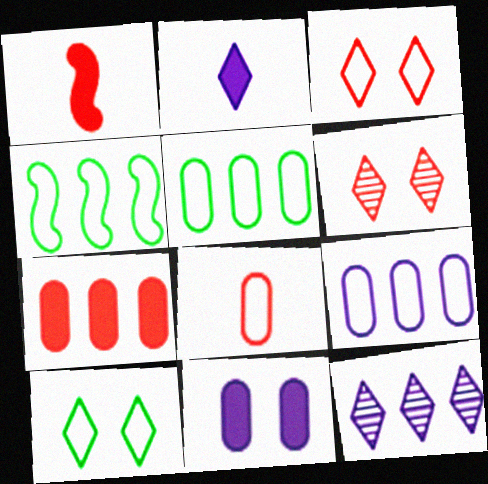[[4, 7, 12]]